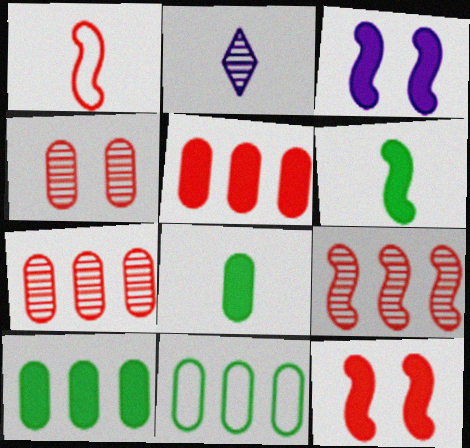[[1, 2, 8], 
[1, 9, 12], 
[2, 11, 12]]